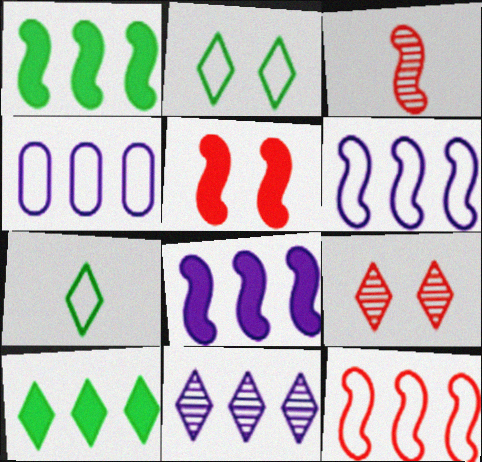[[3, 5, 12], 
[4, 8, 11]]